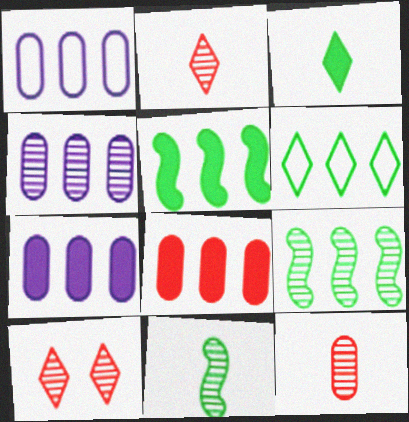[[1, 4, 7], 
[4, 10, 11]]